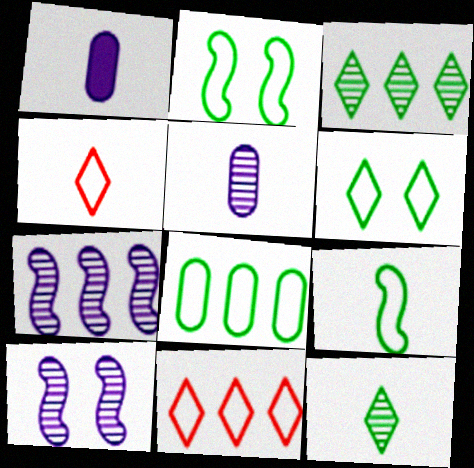[[6, 8, 9]]